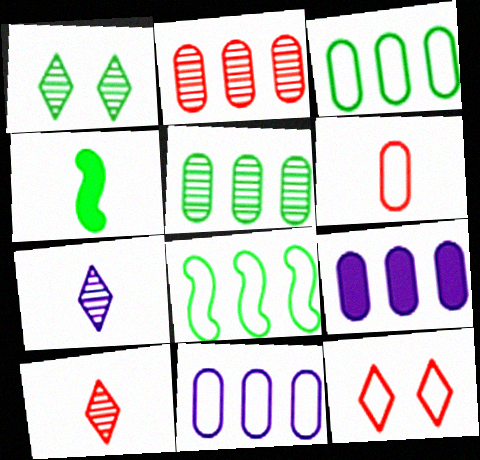[[1, 3, 4], 
[2, 3, 9], 
[4, 6, 7]]